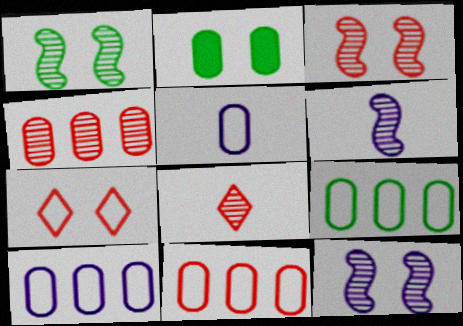[[1, 3, 12], 
[2, 4, 5], 
[2, 7, 12], 
[3, 4, 8], 
[9, 10, 11]]